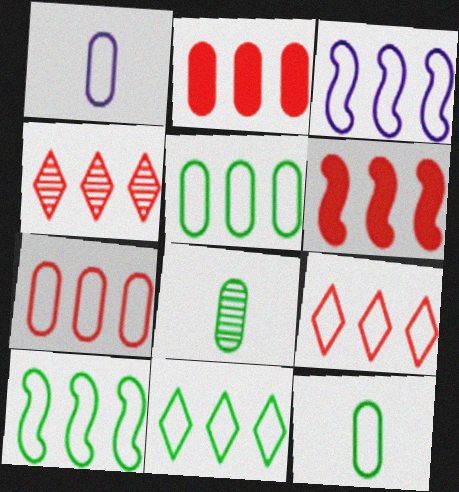[[3, 5, 9], 
[3, 7, 11], 
[4, 6, 7], 
[5, 10, 11]]